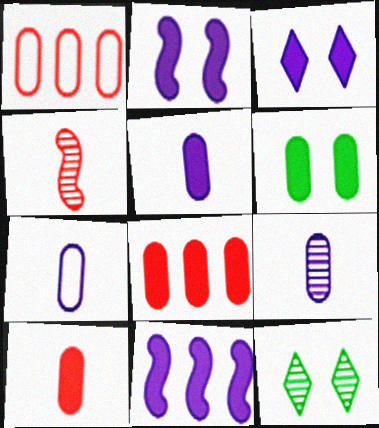[[1, 6, 9], 
[3, 5, 11], 
[5, 6, 8], 
[5, 7, 9]]